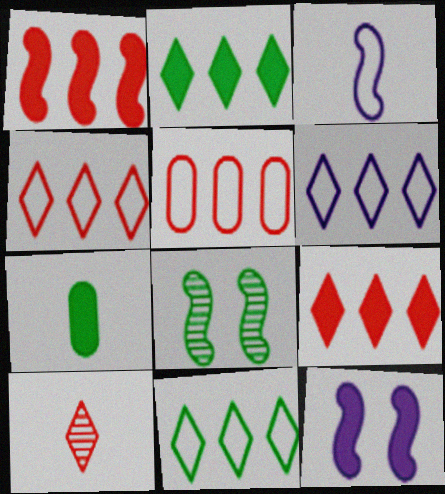[[1, 3, 8], 
[3, 7, 10], 
[4, 6, 11], 
[7, 8, 11], 
[7, 9, 12]]